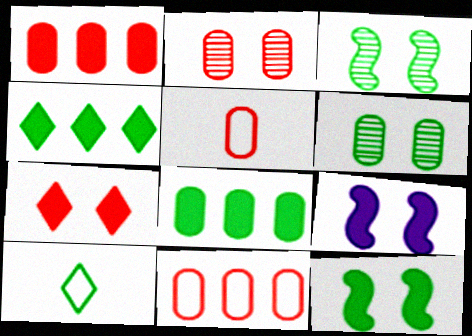[[1, 2, 5], 
[3, 8, 10]]